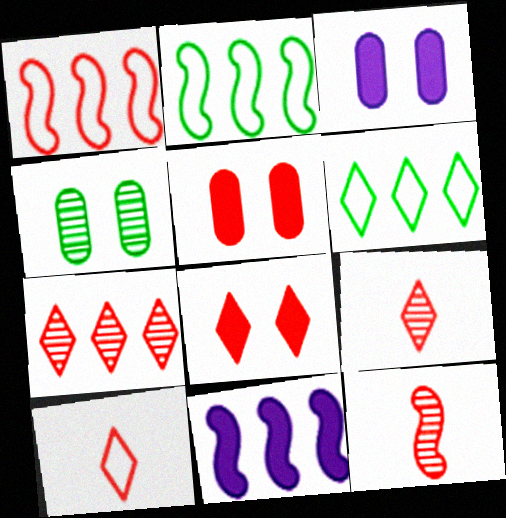[[1, 5, 9], 
[2, 3, 9], 
[3, 6, 12], 
[4, 10, 11], 
[7, 8, 10]]